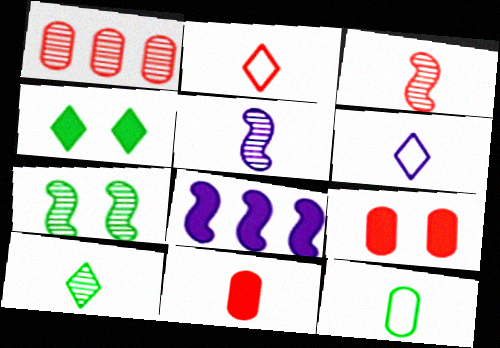[[2, 3, 11], 
[4, 8, 11]]